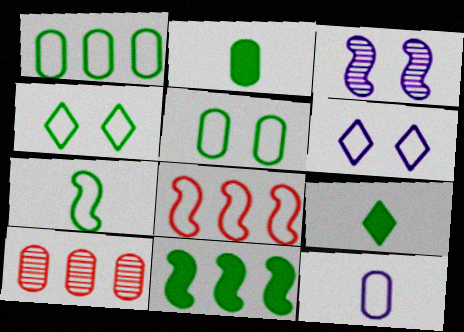[[1, 4, 7], 
[4, 8, 12]]